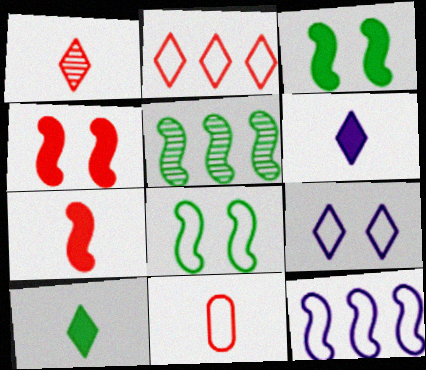[[1, 7, 11]]